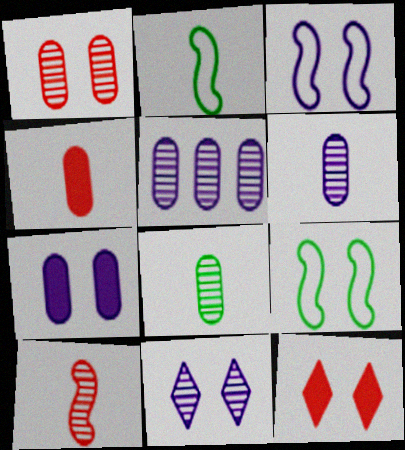[[1, 5, 8], 
[2, 5, 12], 
[3, 7, 11]]